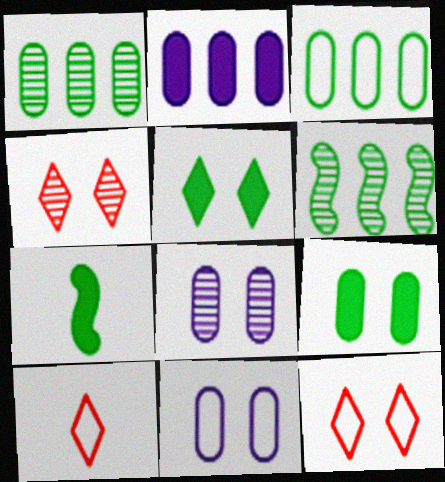[]